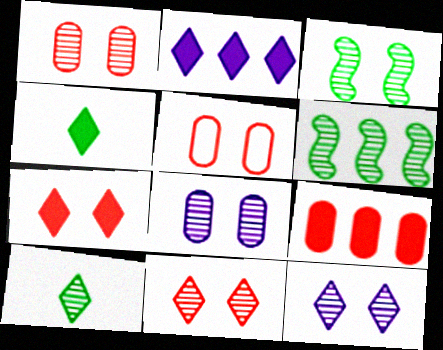[[1, 3, 12], 
[2, 4, 7], 
[3, 8, 11]]